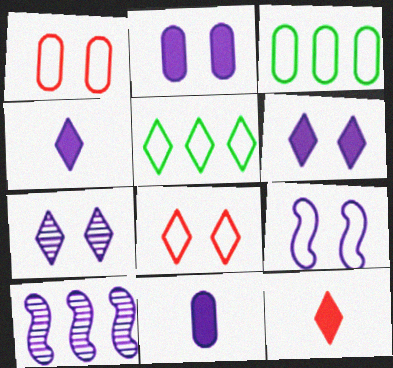[[2, 7, 9], 
[5, 7, 12]]